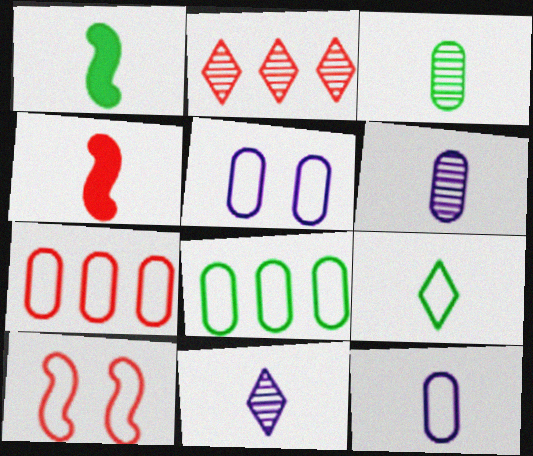[[1, 2, 5], 
[1, 3, 9], 
[4, 6, 9]]